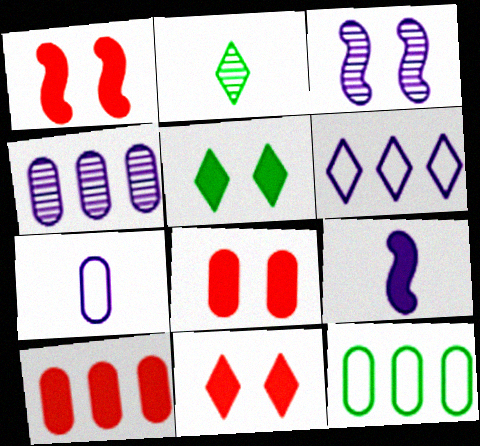[[1, 8, 11], 
[2, 6, 11], 
[4, 10, 12], 
[5, 9, 10]]